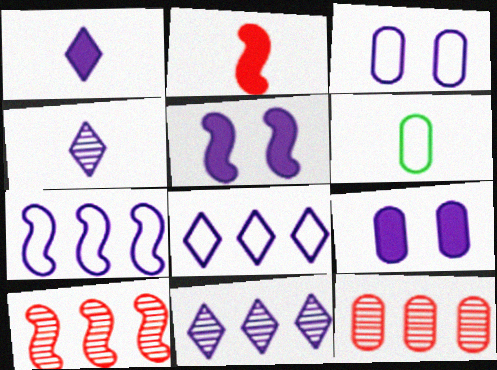[[2, 4, 6], 
[4, 7, 9], 
[6, 9, 12]]